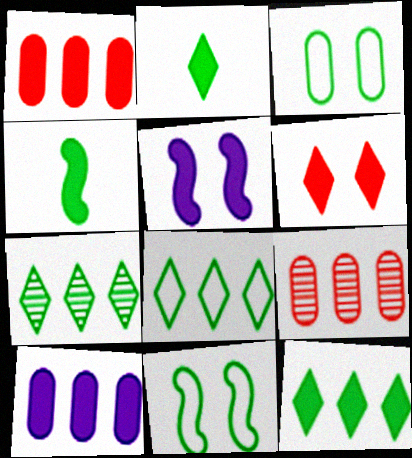[[1, 2, 5], 
[3, 4, 7], 
[4, 6, 10], 
[7, 8, 12]]